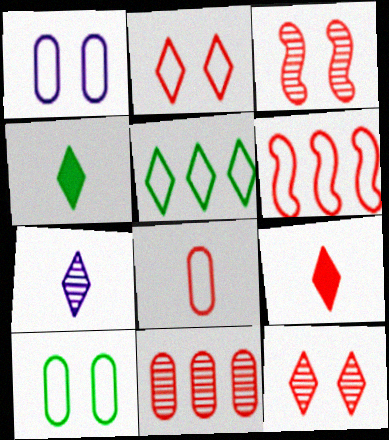[[2, 6, 8]]